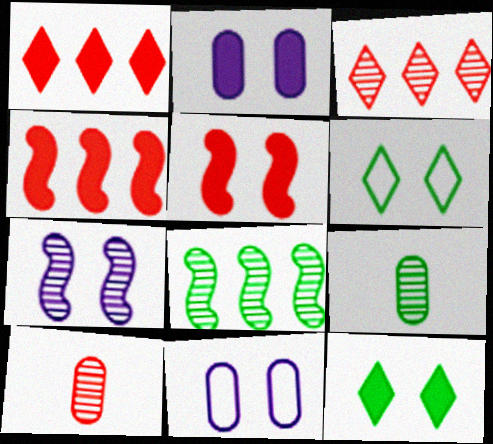[[2, 5, 12], 
[3, 7, 9]]